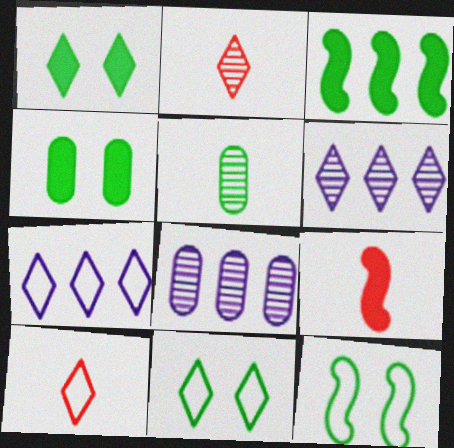[[1, 2, 7], 
[1, 6, 10], 
[3, 5, 11], 
[7, 10, 11], 
[8, 9, 11]]